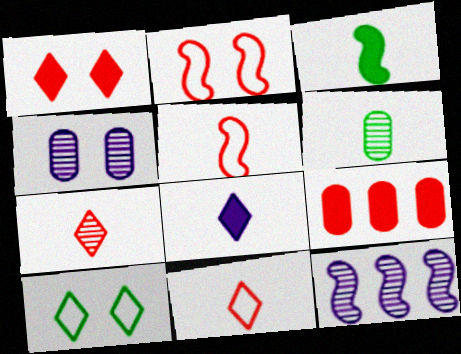[[2, 3, 12], 
[2, 7, 9], 
[5, 6, 8]]